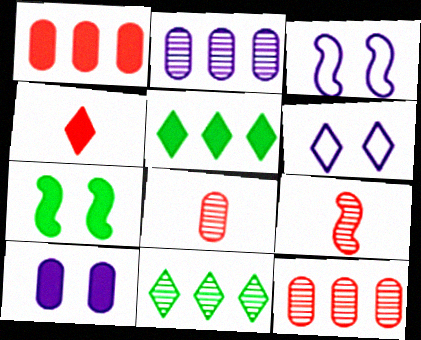[[3, 5, 8], 
[4, 6, 11]]